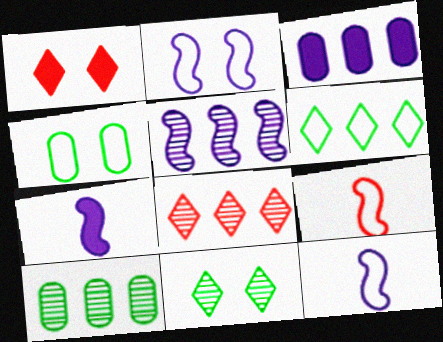[[1, 10, 12], 
[2, 5, 7], 
[3, 9, 11], 
[4, 7, 8], 
[5, 8, 10]]